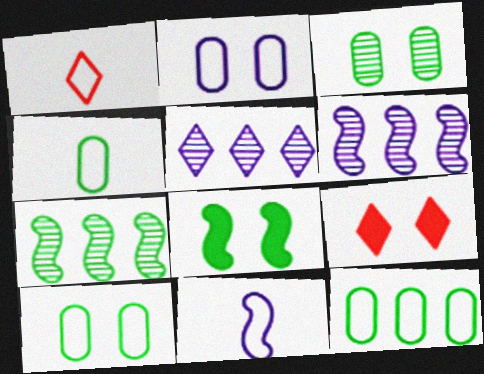[[1, 4, 11], 
[4, 6, 9], 
[4, 10, 12]]